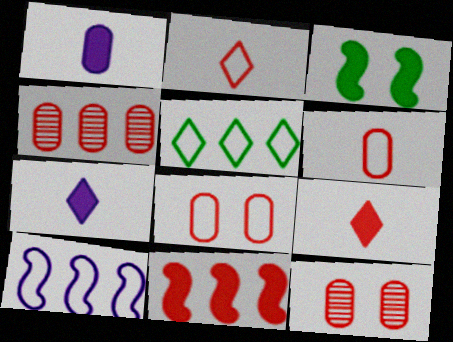[[2, 11, 12]]